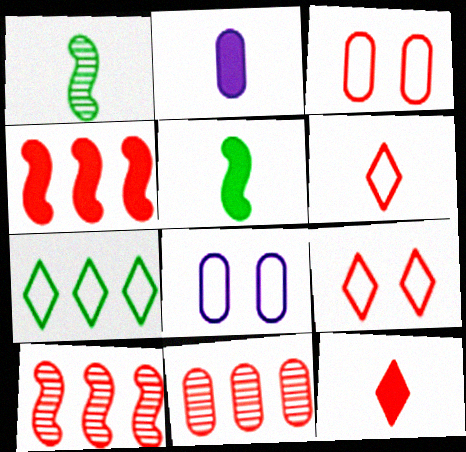[[1, 2, 6], 
[2, 5, 12], 
[3, 10, 12]]